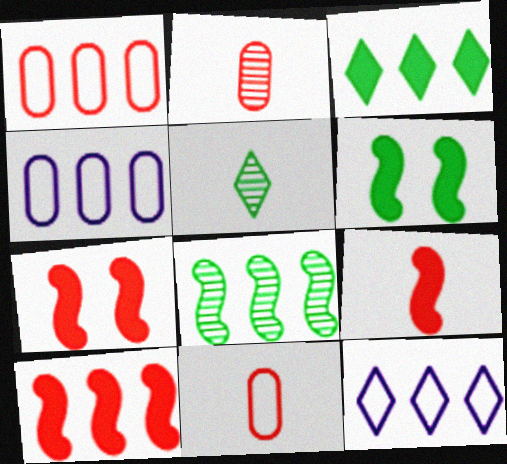[[2, 6, 12], 
[4, 5, 7], 
[7, 9, 10]]